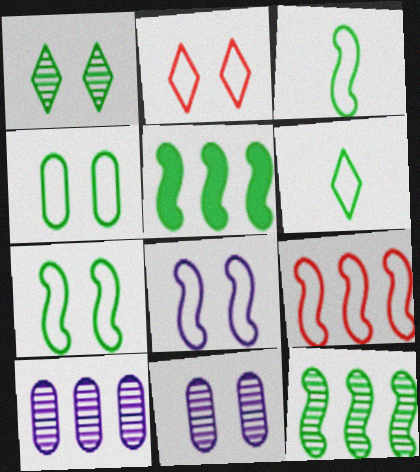[[2, 4, 8], 
[3, 8, 9]]